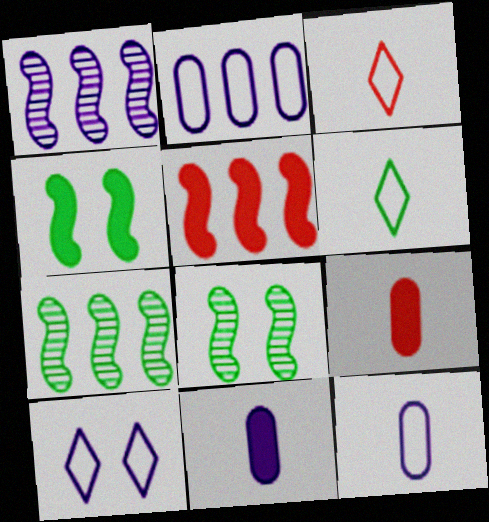[[1, 10, 11], 
[7, 9, 10]]